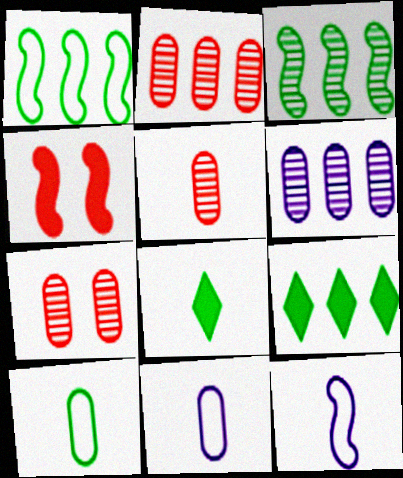[[2, 5, 7], 
[3, 4, 12], 
[5, 8, 12], 
[7, 9, 12]]